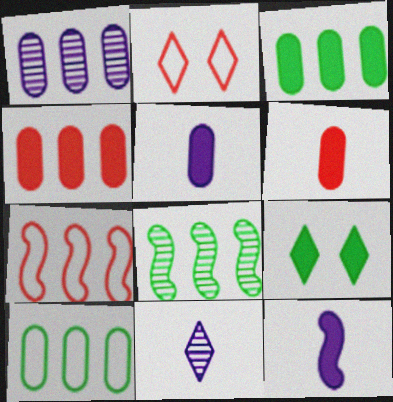[[1, 4, 10], 
[2, 5, 8], 
[4, 9, 12]]